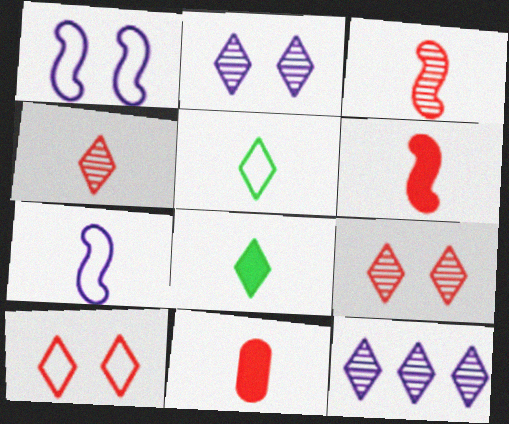[[8, 10, 12]]